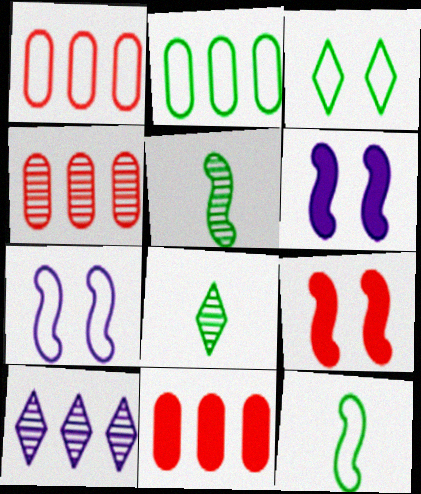[[1, 4, 11], 
[1, 6, 8], 
[2, 3, 12], 
[7, 8, 11]]